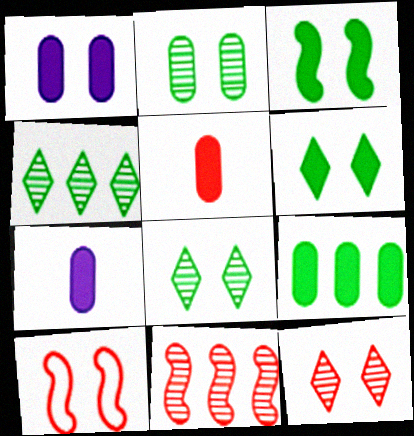[[1, 5, 9], 
[1, 8, 10], 
[4, 7, 10]]